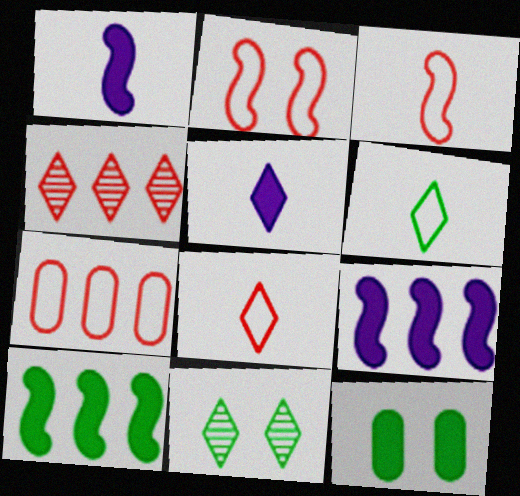[[1, 7, 11], 
[2, 7, 8]]